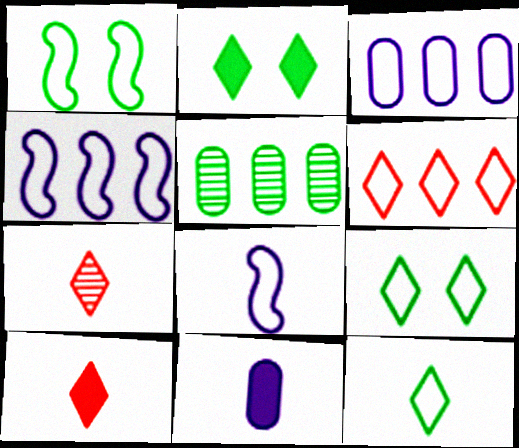[]